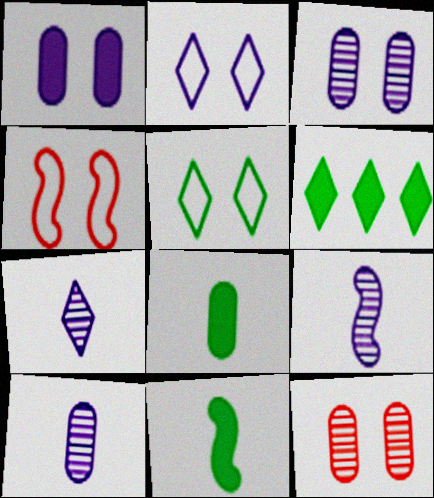[[4, 6, 10], 
[7, 9, 10]]